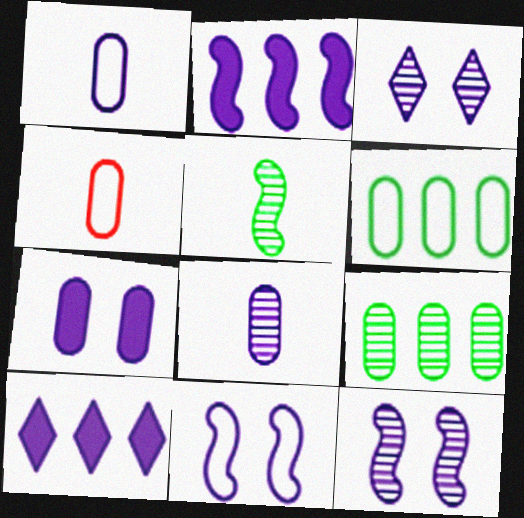[[1, 2, 3], 
[1, 10, 12], 
[3, 7, 11], 
[4, 7, 9], 
[8, 10, 11]]